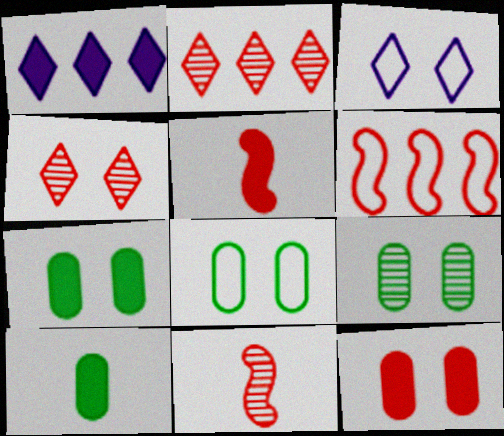[[1, 5, 7], 
[1, 8, 11], 
[7, 8, 9]]